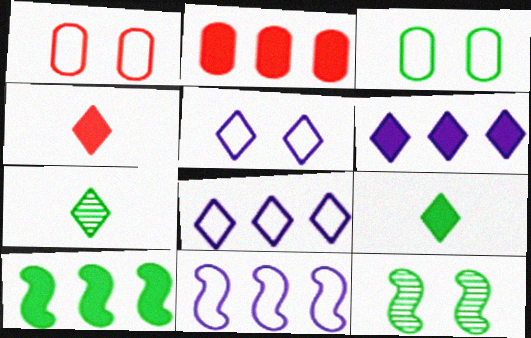[[2, 6, 10], 
[3, 7, 10]]